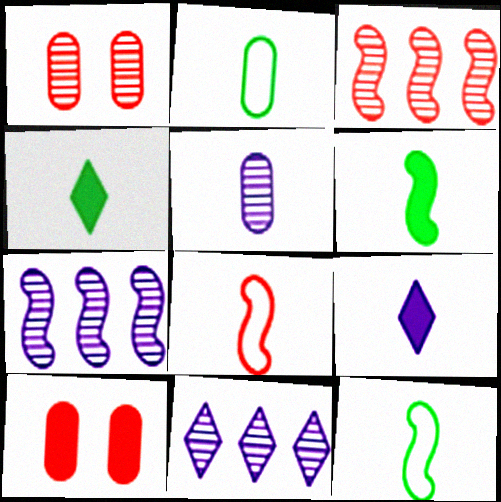[[4, 5, 8], 
[10, 11, 12]]